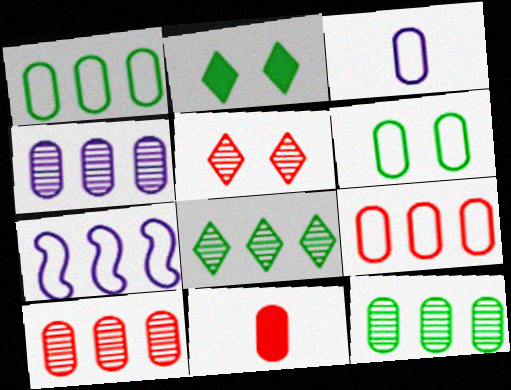[[3, 6, 9], 
[4, 6, 11], 
[4, 10, 12]]